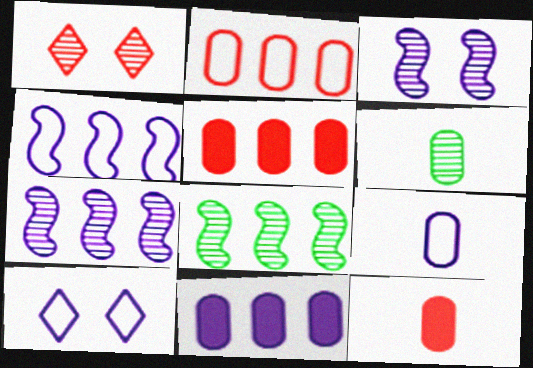[[1, 6, 7], 
[4, 9, 10], 
[6, 9, 12], 
[8, 10, 12]]